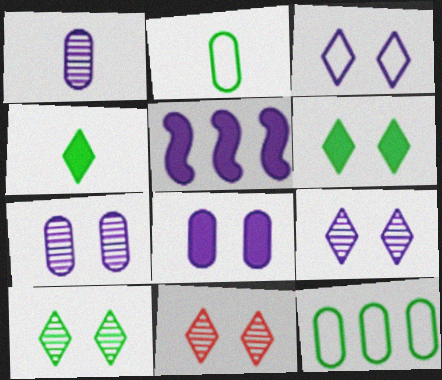[[1, 3, 5], 
[2, 5, 11], 
[3, 6, 11], 
[9, 10, 11]]